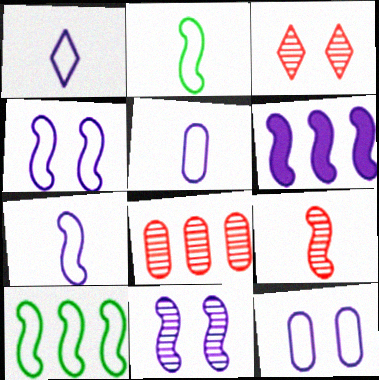[[1, 5, 7], 
[3, 8, 9], 
[6, 7, 11]]